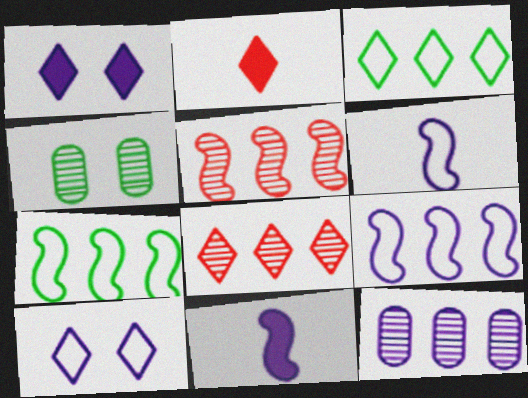[[1, 6, 12], 
[2, 4, 9], 
[10, 11, 12]]